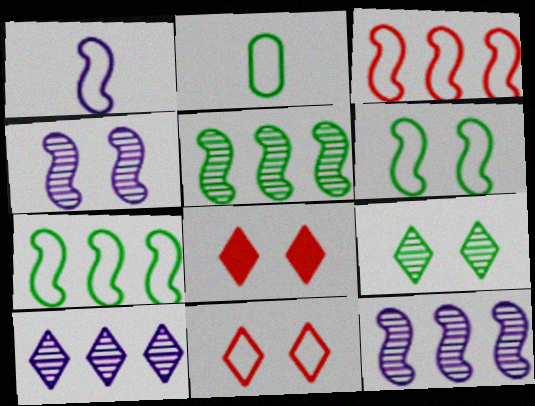[[1, 3, 6], 
[2, 8, 12]]